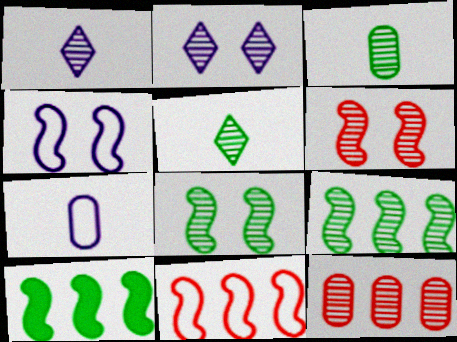[[1, 8, 12]]